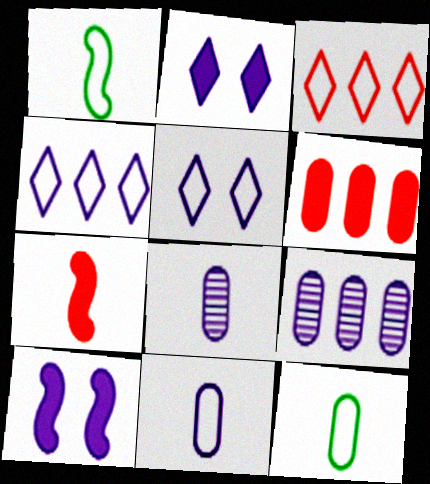[[4, 8, 10]]